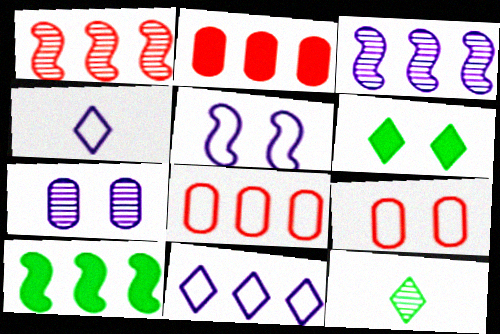[[1, 7, 12], 
[2, 5, 12]]